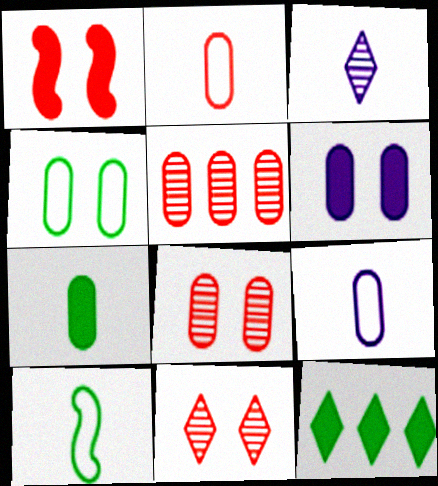[[4, 6, 8]]